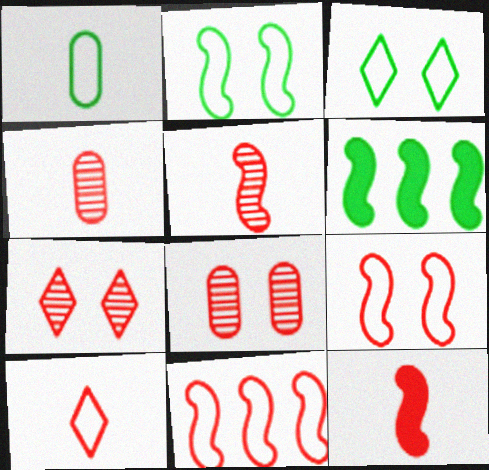[[4, 10, 12]]